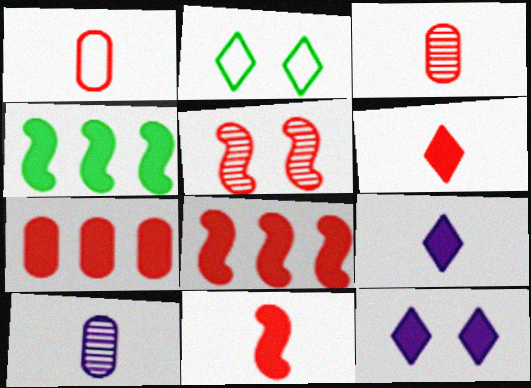[[2, 8, 10]]